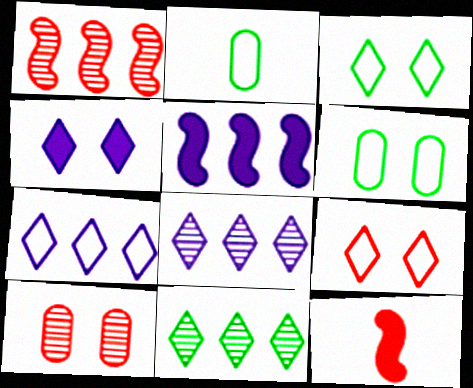[[1, 2, 4], 
[6, 8, 12]]